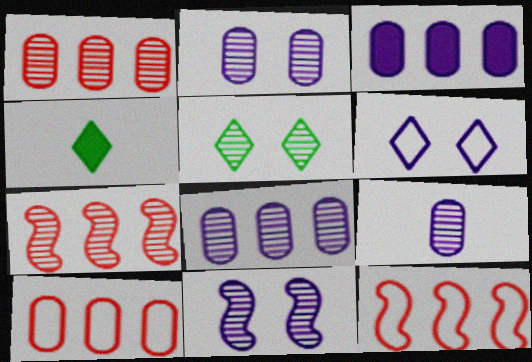[[2, 4, 12], 
[2, 8, 9], 
[4, 10, 11], 
[5, 7, 9]]